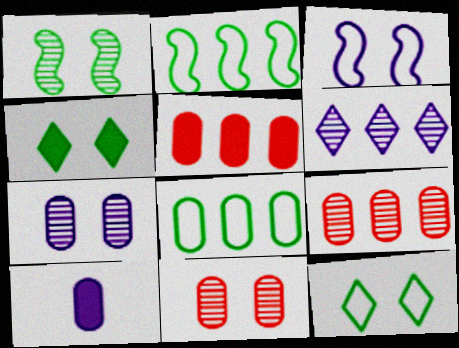[[2, 5, 6], 
[3, 4, 11], 
[3, 6, 10], 
[8, 10, 11]]